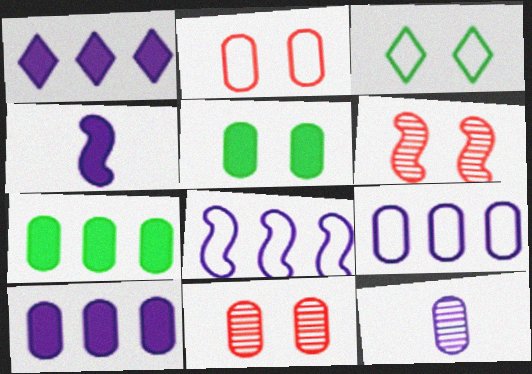[[2, 7, 12]]